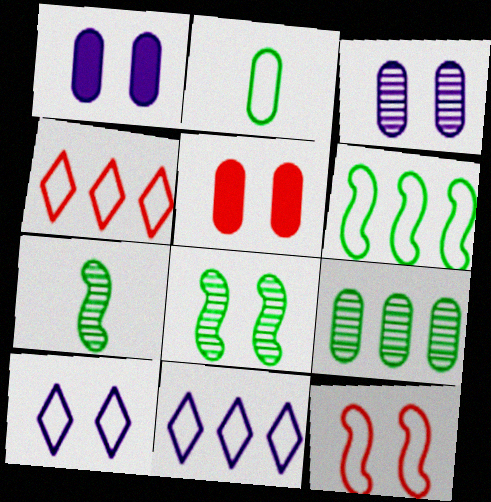[[1, 4, 7], 
[2, 11, 12], 
[5, 7, 11], 
[5, 8, 10]]